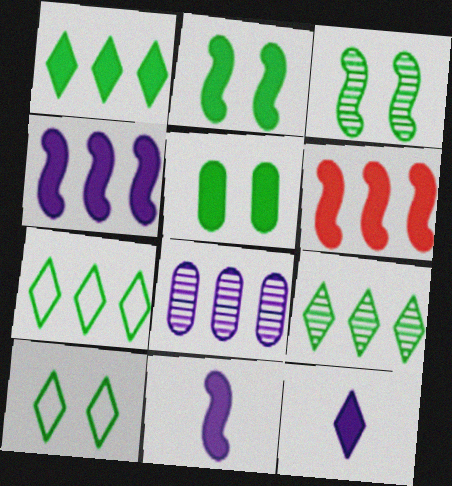[[1, 7, 9], 
[2, 6, 11], 
[3, 5, 10], 
[5, 6, 12], 
[6, 7, 8]]